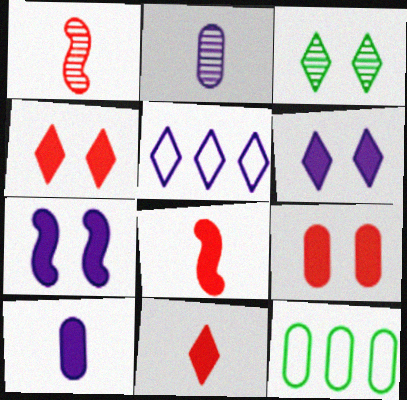[[1, 6, 12], 
[2, 5, 7], 
[2, 9, 12], 
[3, 5, 11]]